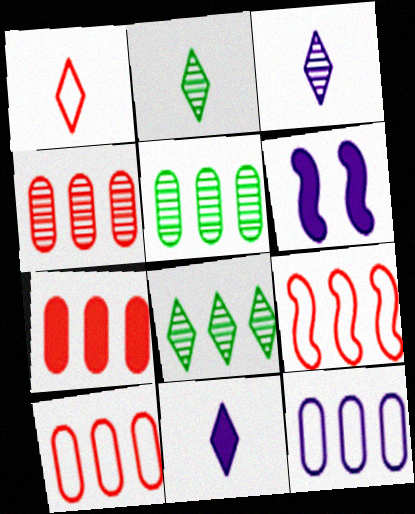[[1, 2, 11], 
[1, 5, 6], 
[2, 6, 10], 
[3, 6, 12], 
[4, 7, 10], 
[5, 7, 12]]